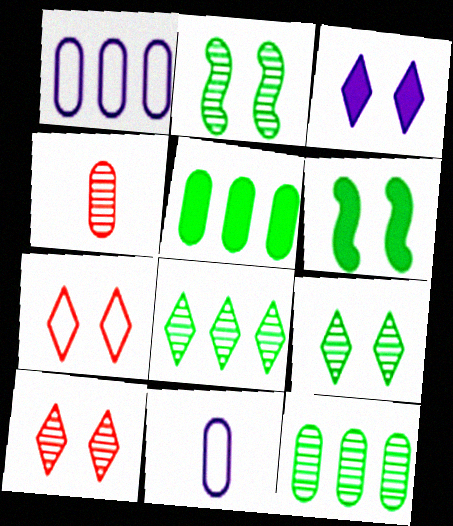[[3, 7, 9]]